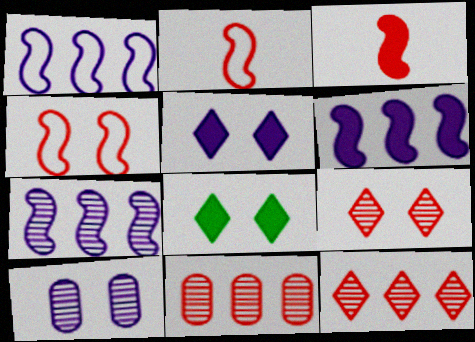[[1, 6, 7], 
[4, 8, 10]]